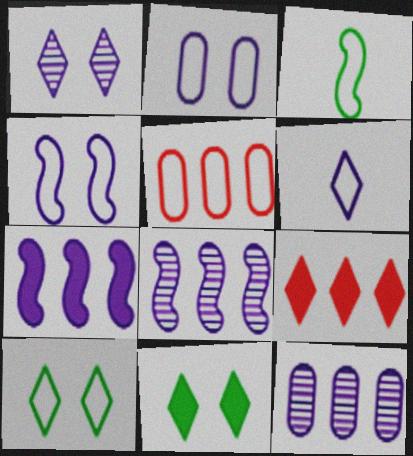[]